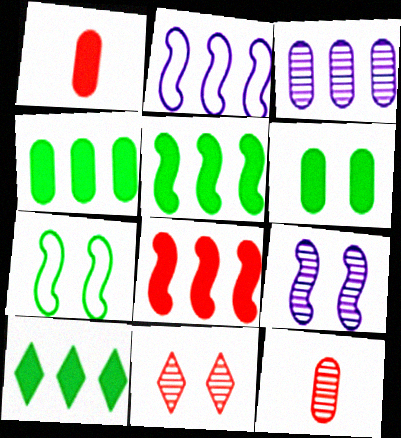[[4, 5, 10]]